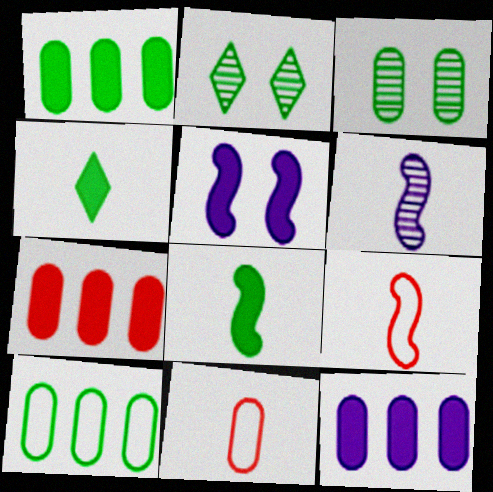[[1, 7, 12], 
[2, 8, 10], 
[2, 9, 12], 
[3, 11, 12], 
[4, 5, 7], 
[4, 6, 11], 
[6, 8, 9]]